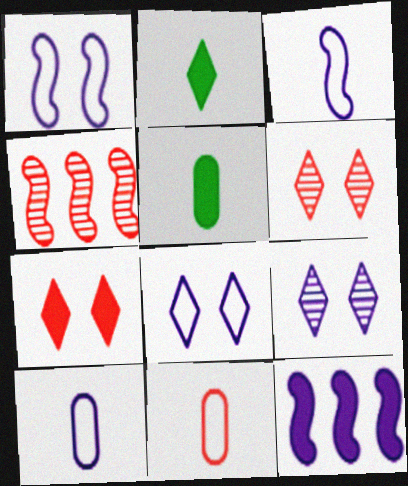[[4, 5, 8], 
[4, 7, 11], 
[5, 7, 12], 
[9, 10, 12]]